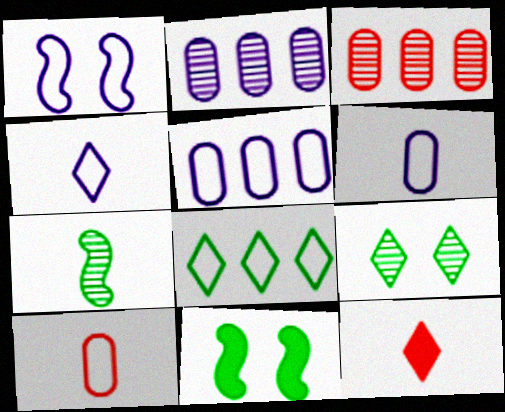[[1, 4, 5], 
[1, 8, 10], 
[3, 4, 11], 
[6, 7, 12]]